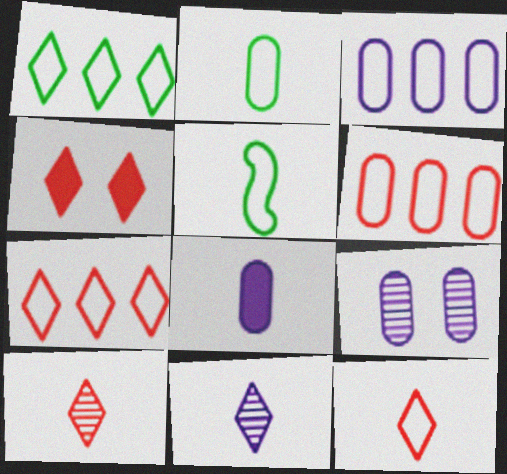[[1, 4, 11], 
[3, 8, 9], 
[4, 7, 10], 
[5, 8, 10]]